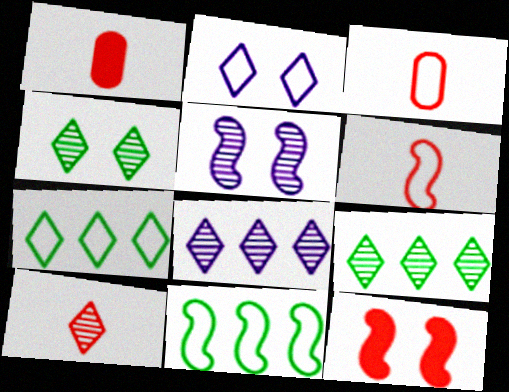[[1, 5, 7], 
[1, 6, 10], 
[2, 3, 11], 
[4, 8, 10]]